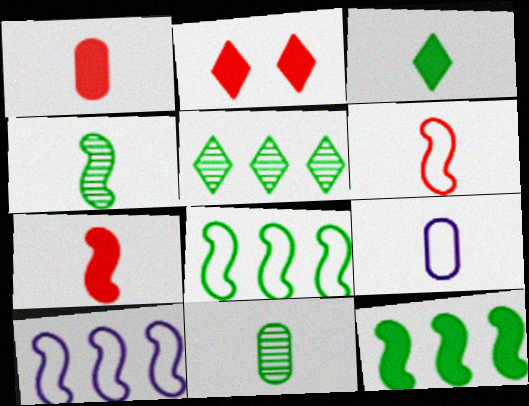[[1, 9, 11], 
[2, 10, 11]]